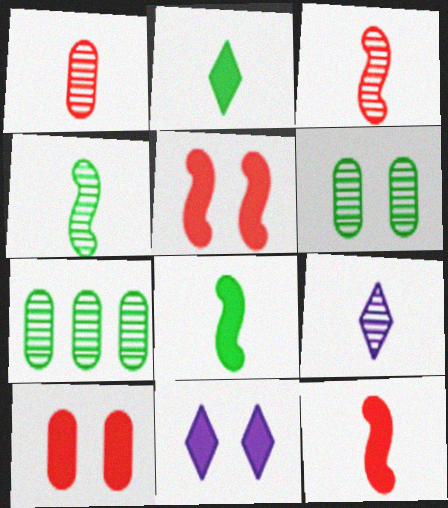[[1, 4, 9]]